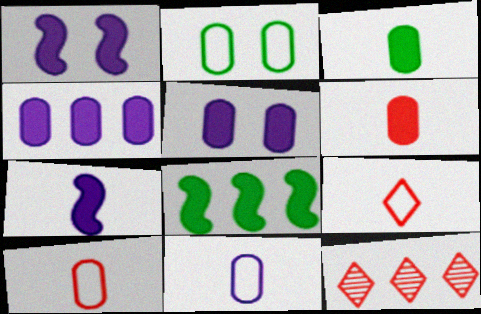[[2, 7, 12]]